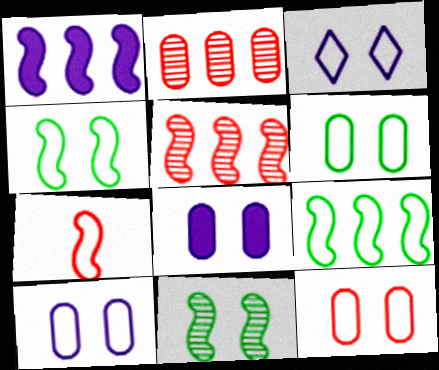[[1, 5, 9], 
[1, 7, 11], 
[3, 4, 12], 
[6, 10, 12]]